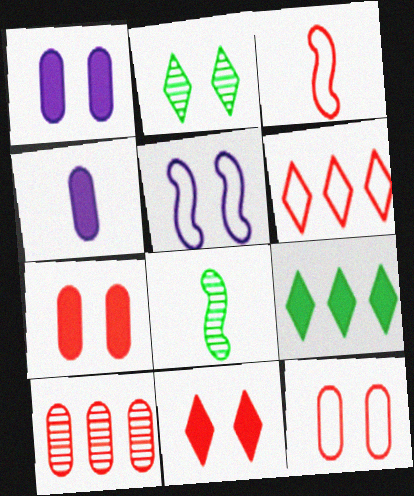[[1, 6, 8], 
[2, 5, 7], 
[3, 6, 12], 
[3, 10, 11]]